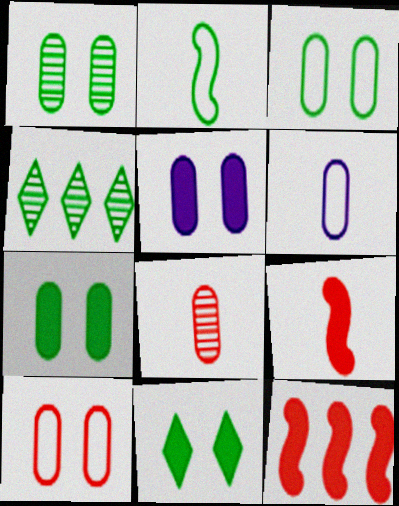[[1, 3, 7], 
[1, 5, 10], 
[2, 4, 7]]